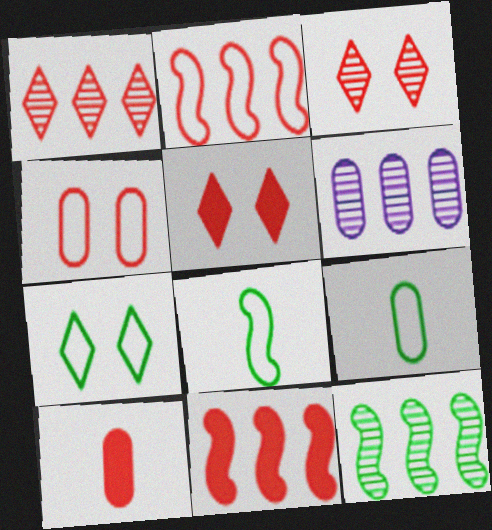[[1, 6, 12], 
[2, 3, 10], 
[5, 6, 8], 
[5, 10, 11]]